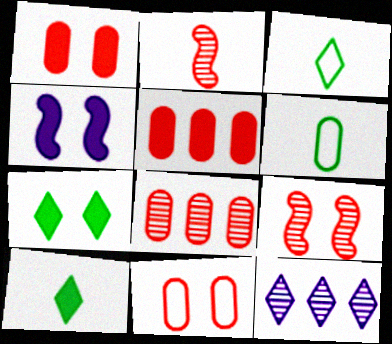[[1, 4, 7], 
[3, 4, 8], 
[4, 5, 10]]